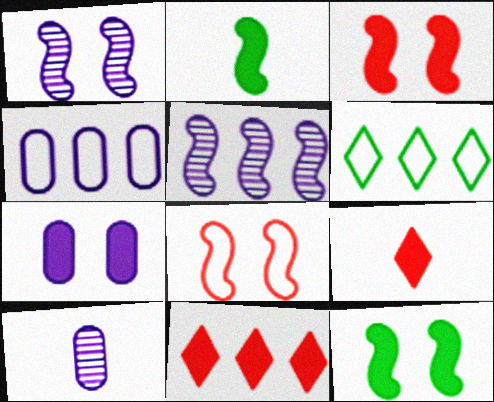[[1, 8, 12], 
[2, 5, 8], 
[2, 7, 11], 
[3, 6, 10], 
[4, 7, 10]]